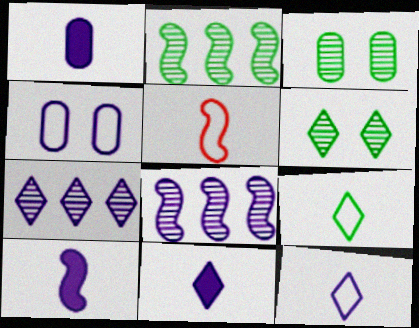[[1, 10, 11], 
[4, 7, 10], 
[4, 8, 11]]